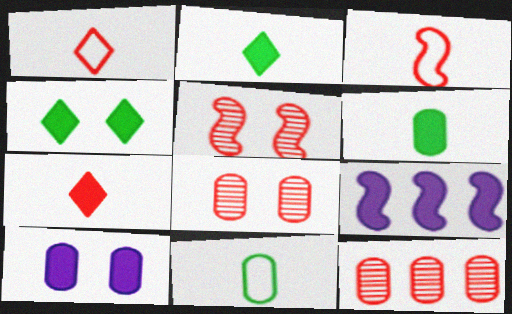[[10, 11, 12]]